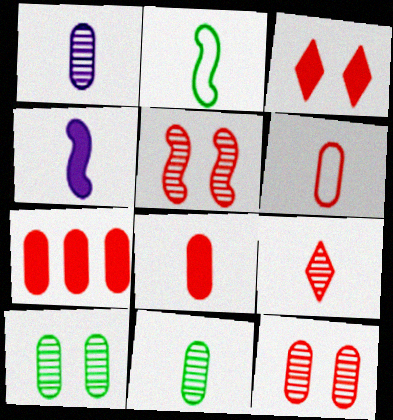[[6, 7, 12]]